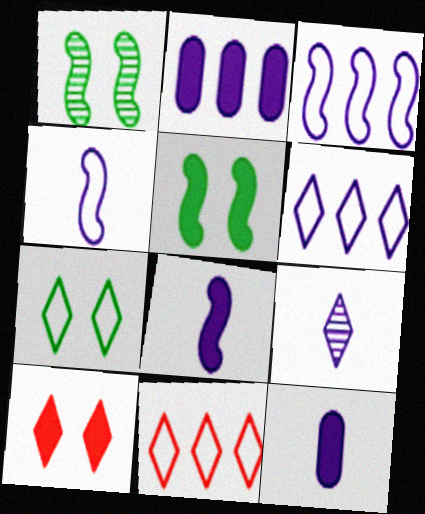[[1, 11, 12], 
[4, 9, 12]]